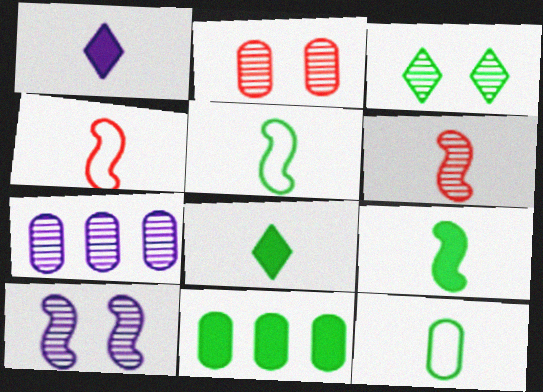[[1, 6, 12], 
[2, 3, 10], 
[3, 5, 11], 
[3, 6, 7]]